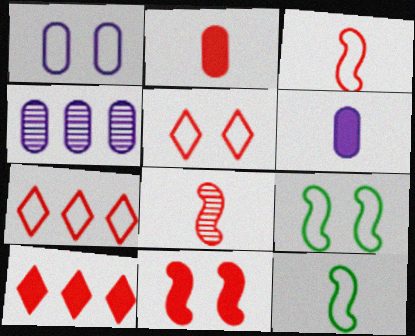[[1, 4, 6], 
[1, 5, 9], 
[1, 7, 12], 
[2, 10, 11]]